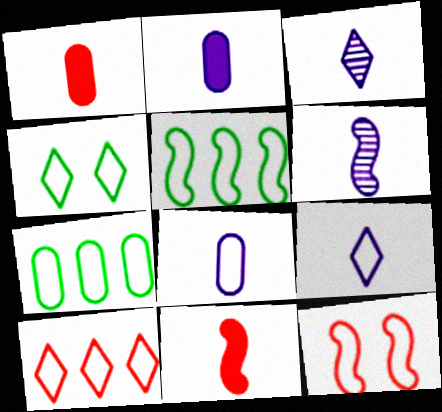[[2, 6, 9], 
[4, 9, 10], 
[7, 9, 12]]